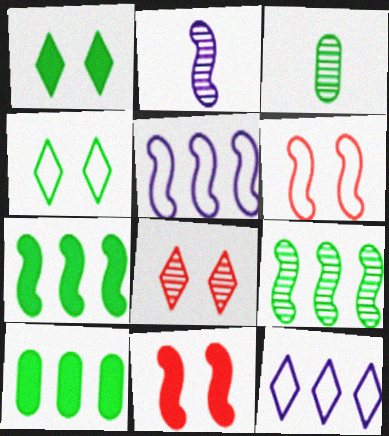[[2, 6, 7], 
[3, 4, 7], 
[3, 11, 12]]